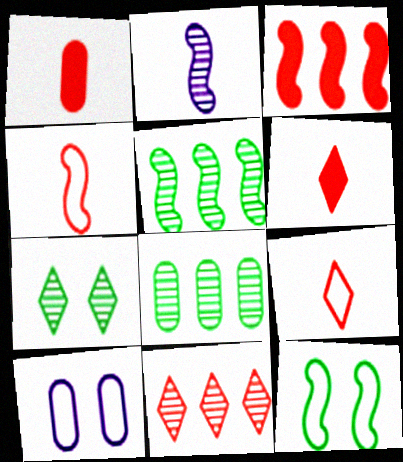[[1, 8, 10], 
[2, 3, 12], 
[5, 6, 10]]